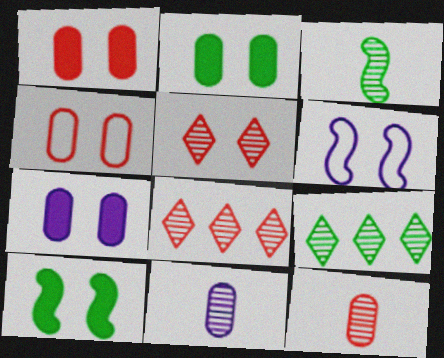[[1, 2, 7], 
[2, 5, 6]]